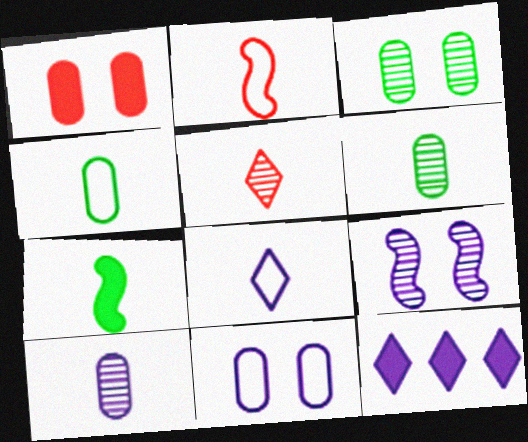[[1, 3, 11], 
[1, 7, 12], 
[2, 3, 12], 
[2, 4, 8]]